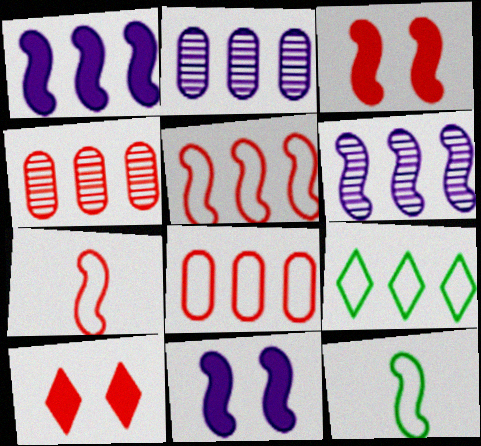[[1, 4, 9], 
[2, 10, 12], 
[3, 6, 12], 
[4, 7, 10]]